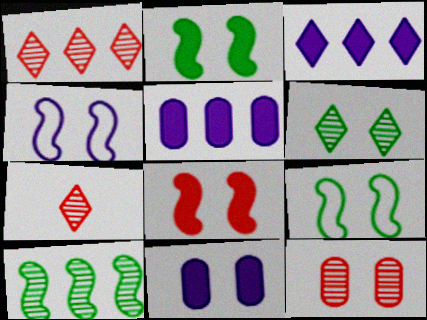[[5, 7, 9]]